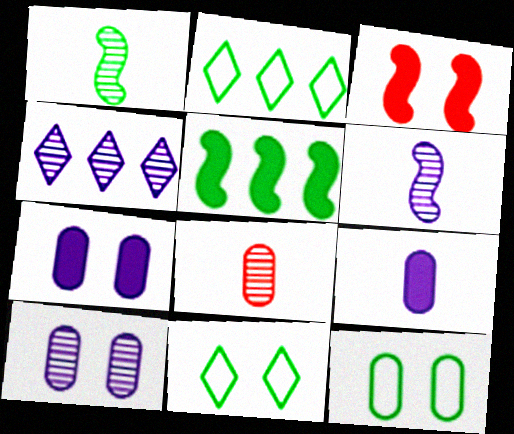[[3, 10, 11], 
[4, 6, 10]]